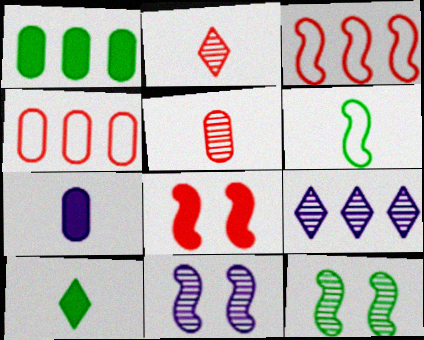[[1, 3, 9], 
[2, 4, 8], 
[2, 6, 7], 
[4, 10, 11], 
[5, 9, 12]]